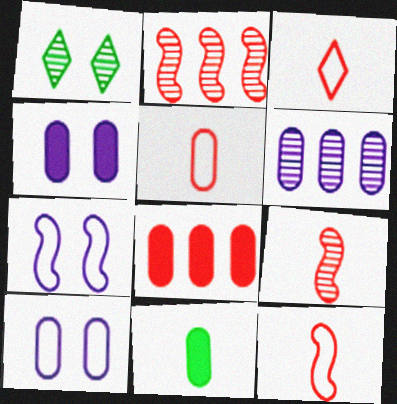[[1, 6, 9], 
[3, 5, 12], 
[4, 8, 11]]